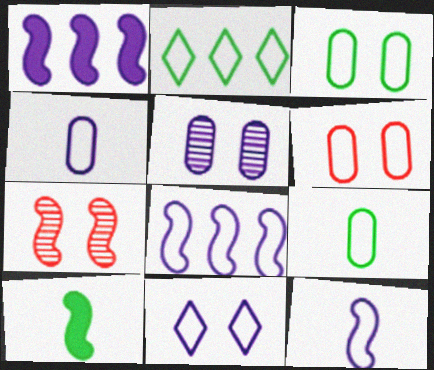[[2, 6, 12], 
[4, 8, 11], 
[7, 8, 10]]